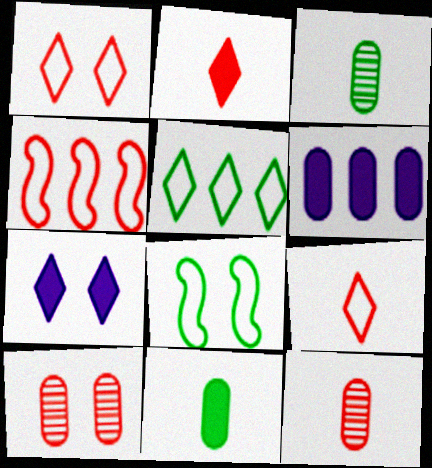[[2, 4, 10], 
[3, 4, 7], 
[7, 8, 10]]